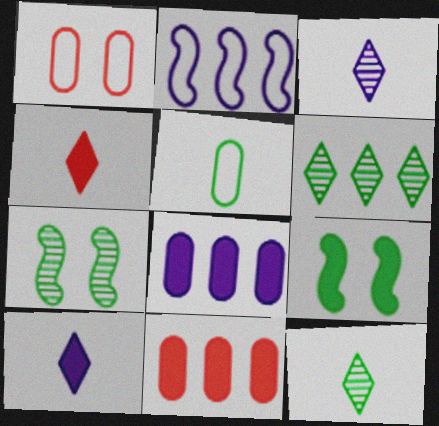[[2, 6, 11], 
[4, 8, 9], 
[5, 6, 9], 
[9, 10, 11]]